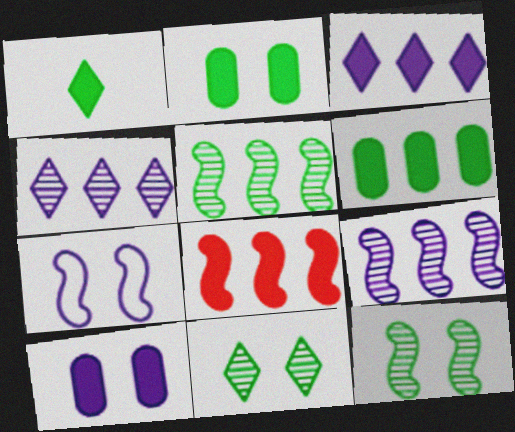[[1, 8, 10], 
[3, 6, 8]]